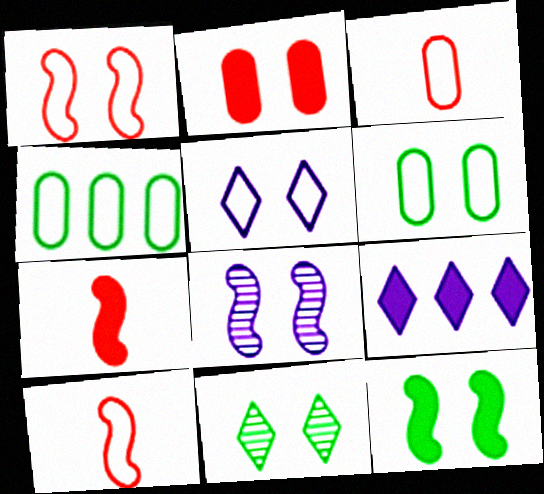[[1, 5, 6], 
[1, 8, 12], 
[4, 5, 10], 
[6, 11, 12]]